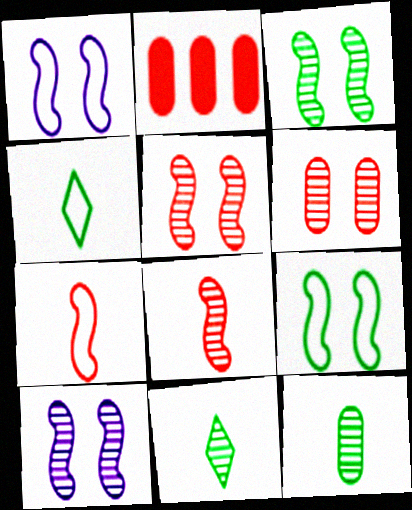[[1, 2, 11], 
[2, 4, 10], 
[3, 5, 10]]